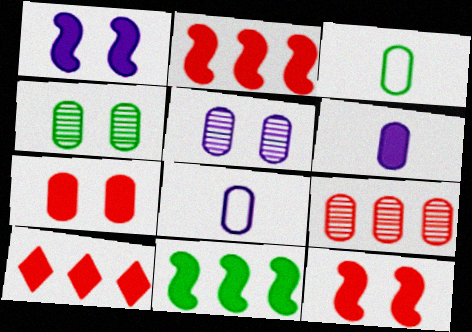[]